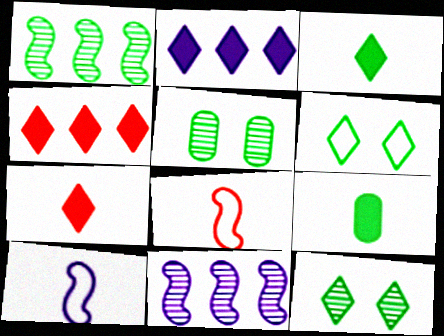[[1, 6, 9], 
[2, 5, 8], 
[4, 5, 10]]